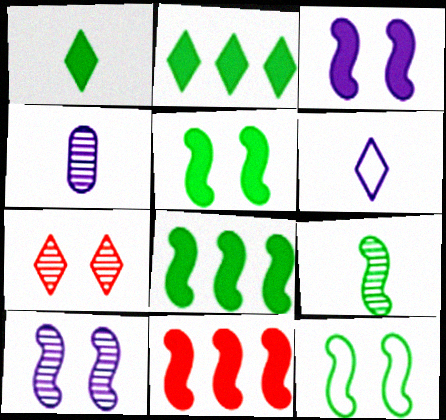[[2, 6, 7], 
[8, 9, 12]]